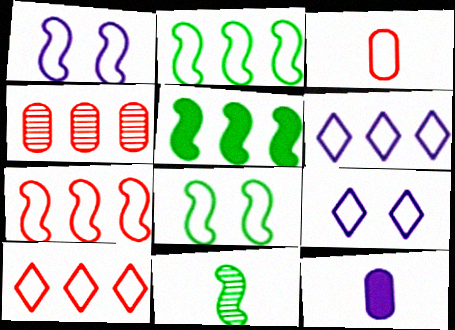[[2, 3, 9], 
[3, 6, 8], 
[4, 5, 6], 
[5, 8, 11]]